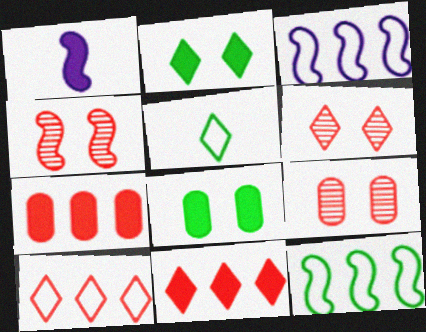[[1, 2, 7], 
[1, 4, 12], 
[1, 8, 11], 
[4, 6, 9]]